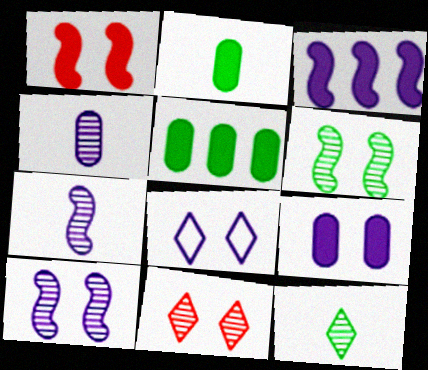[[3, 4, 8], 
[8, 9, 10]]